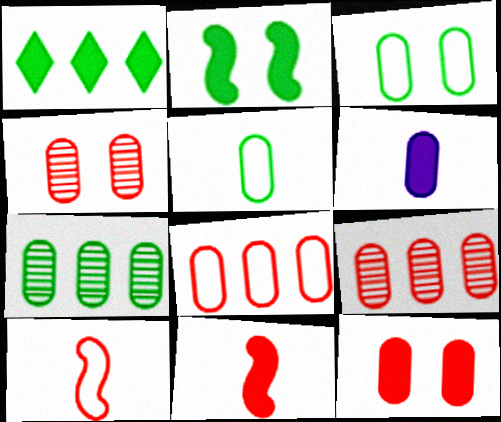[[3, 6, 9]]